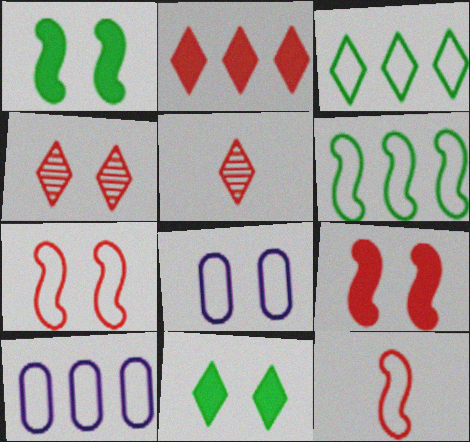[[1, 4, 8], 
[1, 5, 10], 
[3, 8, 12]]